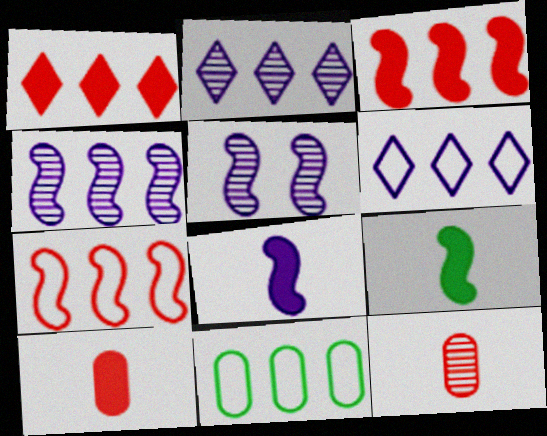[[1, 4, 11], 
[2, 3, 11], 
[5, 7, 9], 
[6, 7, 11]]